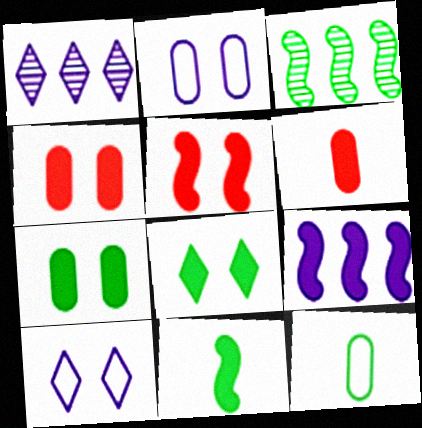[[1, 5, 12], 
[3, 6, 10], 
[3, 8, 12], 
[5, 9, 11], 
[6, 8, 9]]